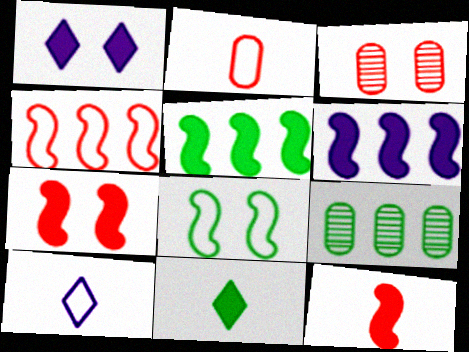[[1, 3, 8], 
[3, 5, 10], 
[7, 9, 10], 
[8, 9, 11]]